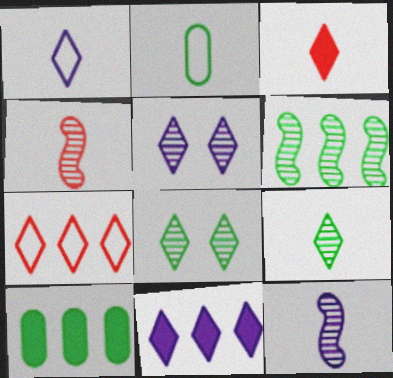[[1, 3, 9], 
[1, 5, 11], 
[2, 3, 12]]